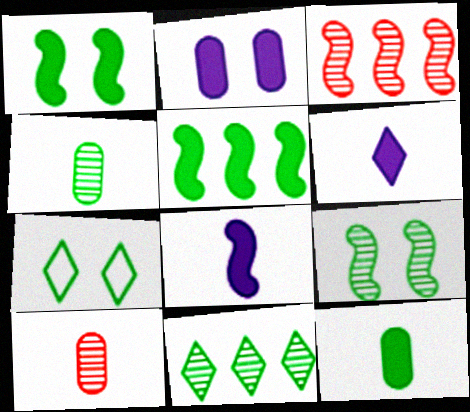[[4, 5, 7], 
[4, 9, 11]]